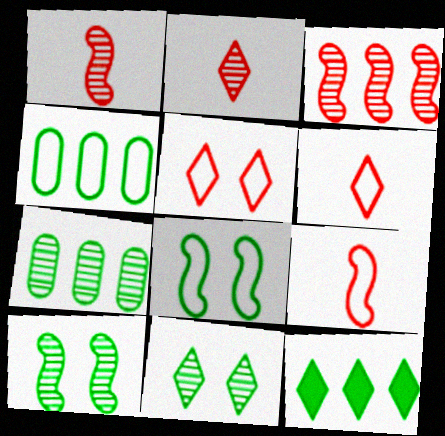[]